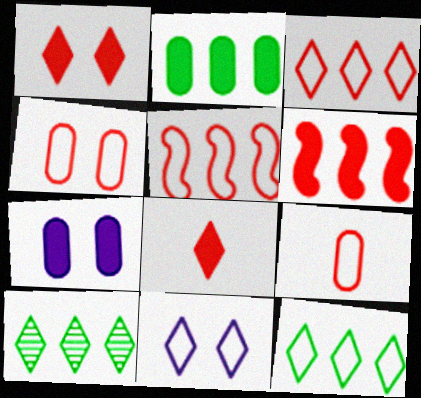[[8, 10, 11]]